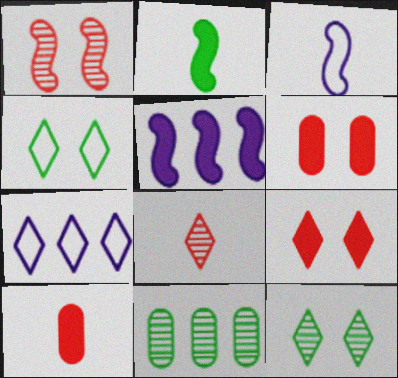[[2, 4, 11], 
[3, 9, 11]]